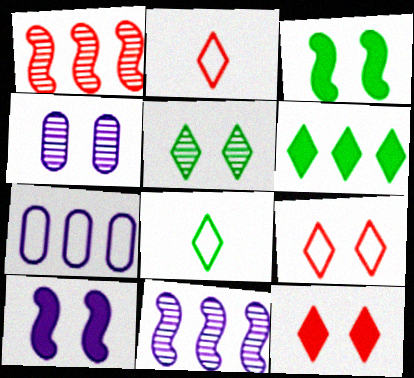[[1, 6, 7], 
[3, 4, 9], 
[5, 6, 8]]